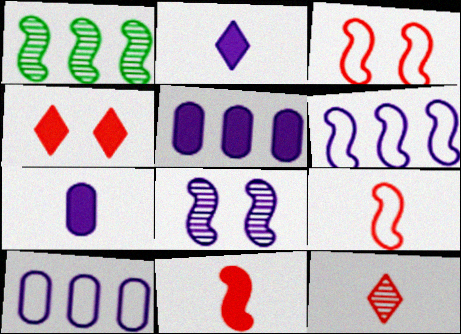[[2, 8, 10]]